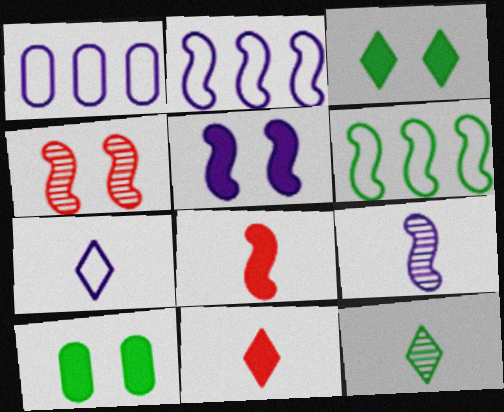[[2, 5, 9], 
[6, 10, 12], 
[7, 11, 12]]